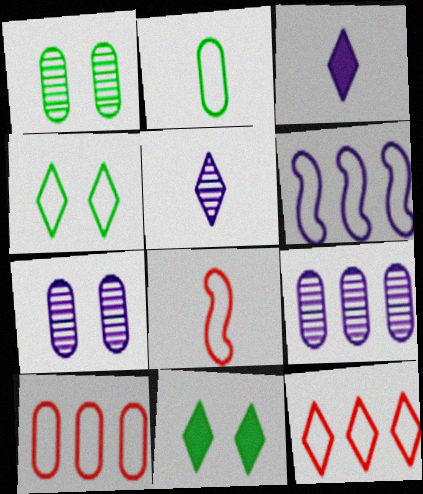[[3, 6, 7], 
[5, 11, 12], 
[8, 9, 11]]